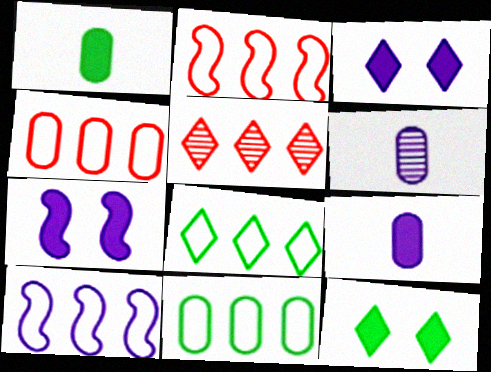[[2, 6, 12], 
[3, 6, 10], 
[4, 8, 10]]